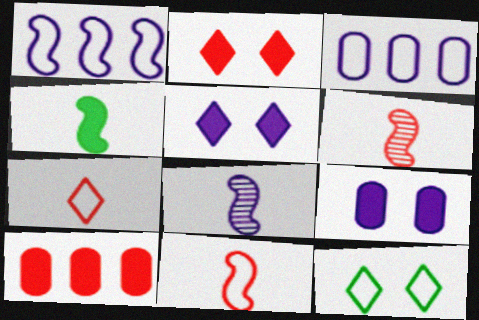[[3, 5, 8], 
[3, 11, 12], 
[4, 5, 10], 
[4, 8, 11], 
[8, 10, 12]]